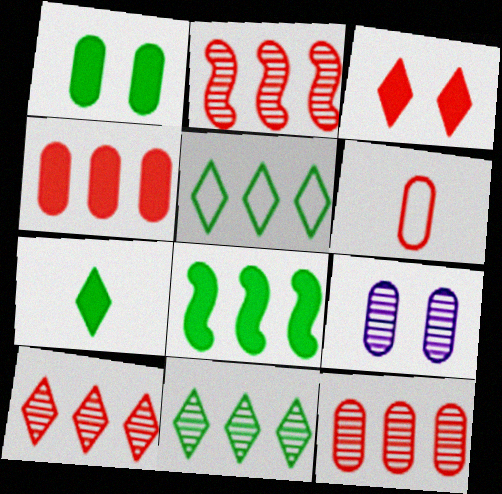[[1, 7, 8], 
[2, 3, 6], 
[2, 10, 12]]